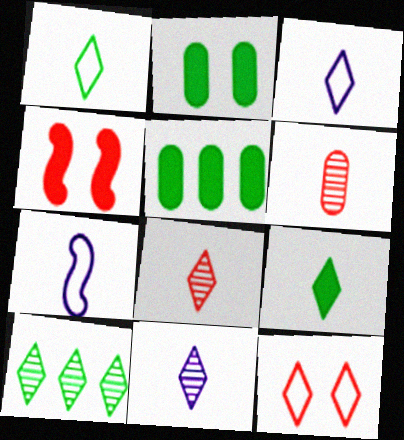[[3, 8, 9], 
[6, 7, 9]]